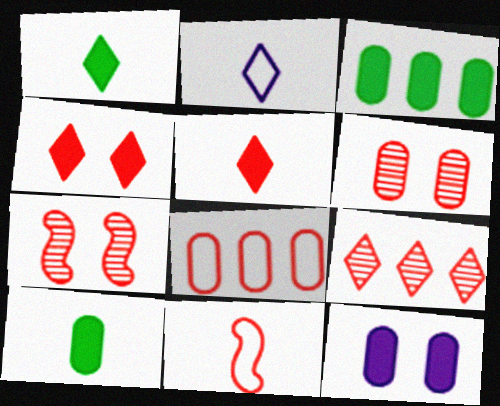[[2, 3, 7], 
[5, 7, 8]]